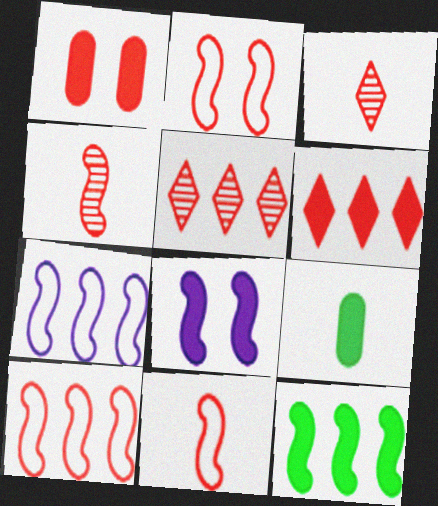[[1, 3, 10], 
[1, 5, 11], 
[2, 10, 11], 
[6, 8, 9]]